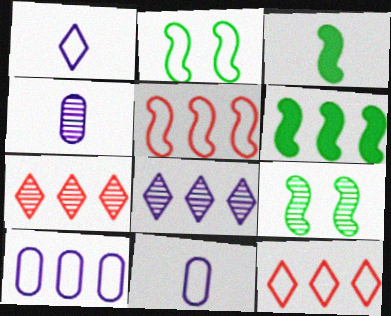[[2, 11, 12], 
[4, 7, 9], 
[6, 7, 10]]